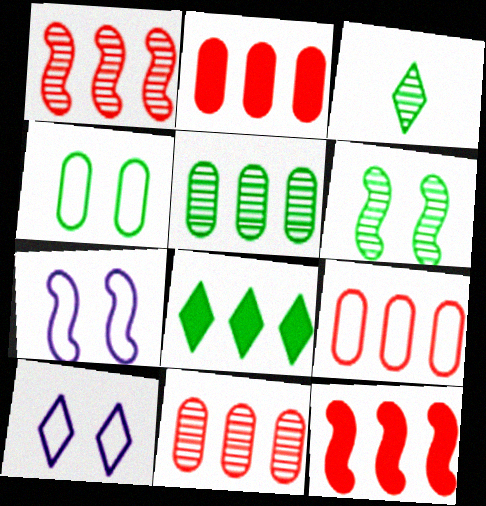[[2, 3, 7], 
[2, 9, 11], 
[3, 5, 6]]